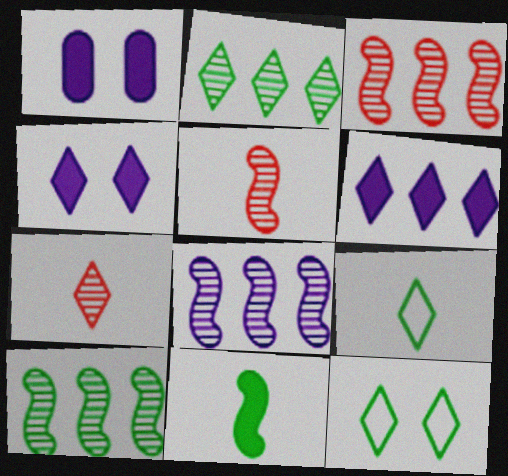[[1, 3, 9], 
[3, 8, 10], 
[6, 7, 12]]